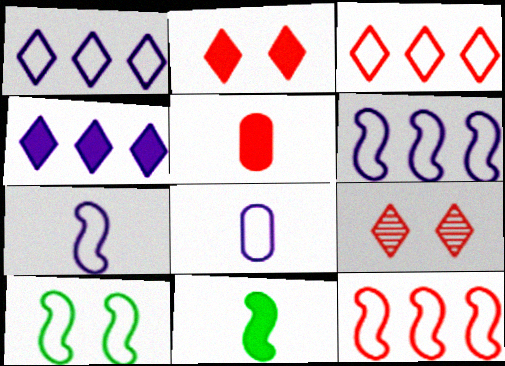[[3, 8, 10], 
[5, 9, 12], 
[7, 10, 12]]